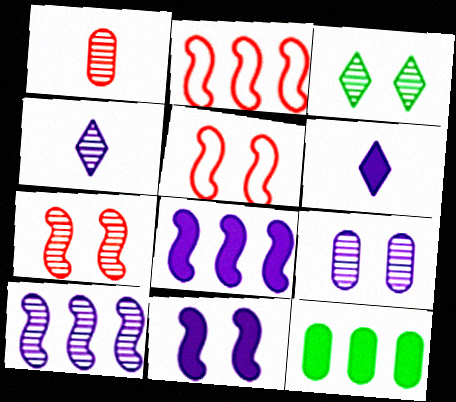[[1, 3, 10], 
[3, 7, 9], 
[4, 5, 12], 
[4, 9, 10]]